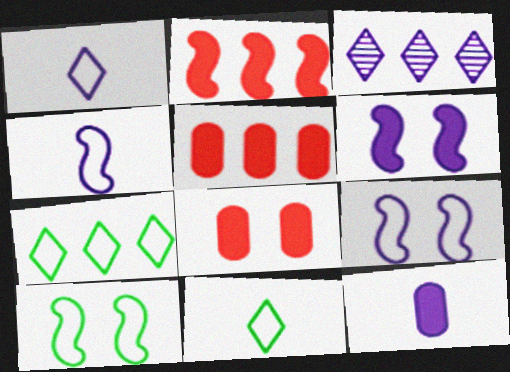[[3, 9, 12]]